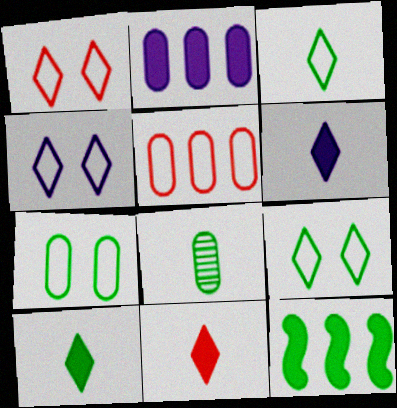[[1, 4, 9], 
[6, 10, 11], 
[8, 9, 12]]